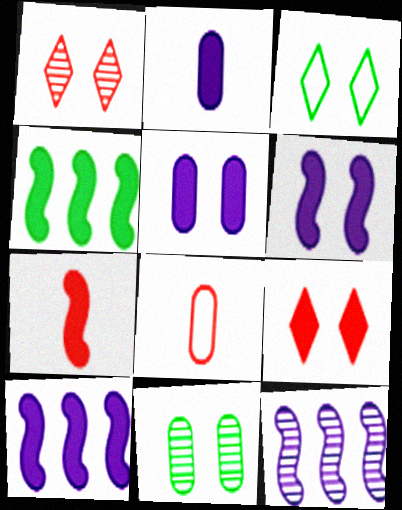[[2, 4, 9], 
[4, 6, 7]]